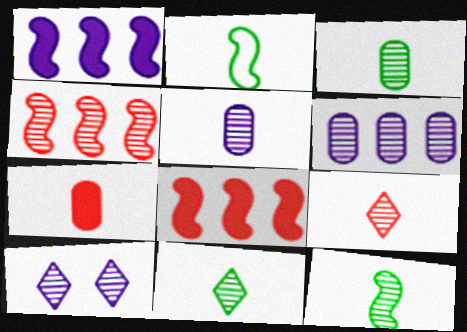[[3, 4, 10], 
[3, 11, 12], 
[5, 9, 12]]